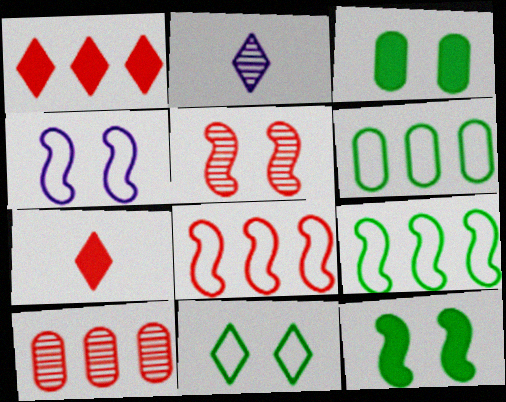[[1, 2, 11], 
[1, 8, 10], 
[2, 3, 8], 
[4, 5, 12]]